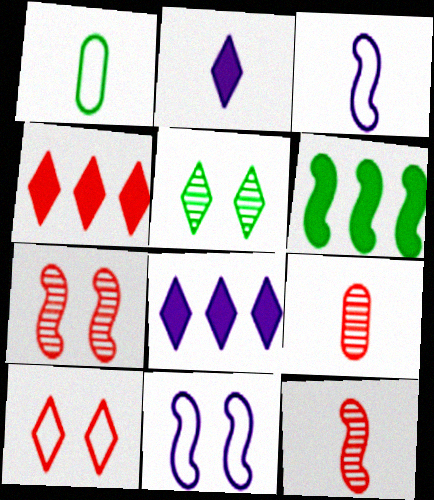[[1, 2, 12], 
[1, 5, 6], 
[1, 7, 8], 
[3, 6, 7], 
[6, 11, 12]]